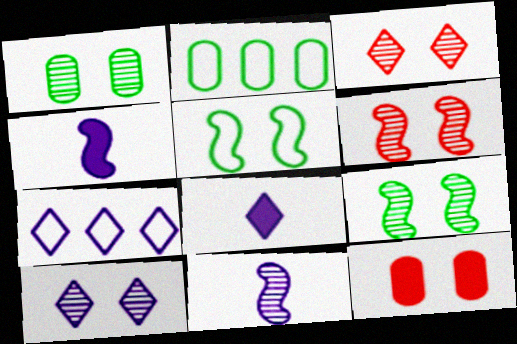[[1, 6, 10], 
[2, 3, 4], 
[2, 6, 8], 
[5, 10, 12], 
[7, 8, 10]]